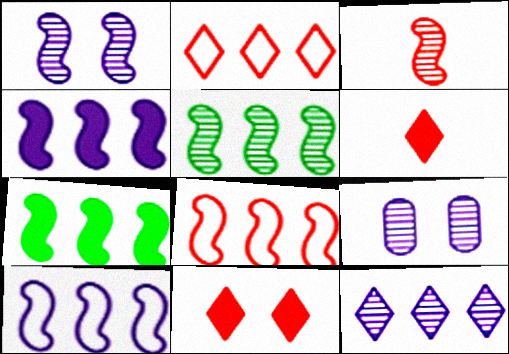[[1, 3, 5], 
[4, 5, 8]]